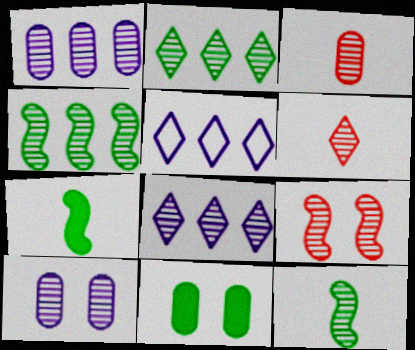[[4, 6, 10]]